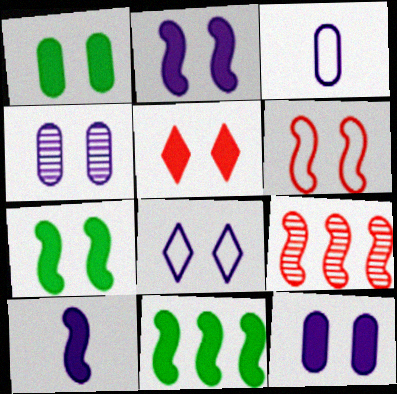[[1, 2, 5], 
[2, 4, 8], 
[5, 7, 12]]